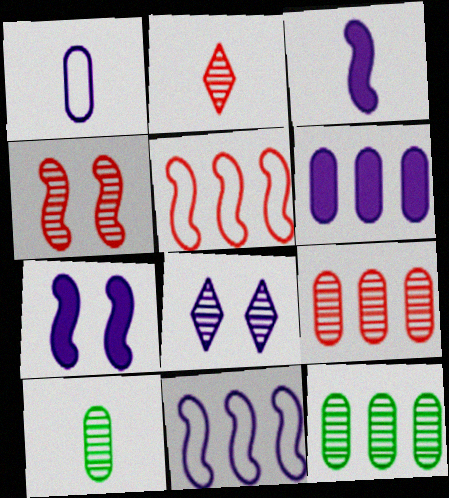[[2, 4, 9]]